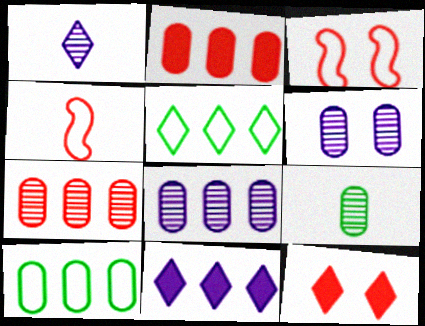[[1, 5, 12], 
[2, 8, 10], 
[3, 9, 11], 
[4, 7, 12], 
[6, 7, 9]]